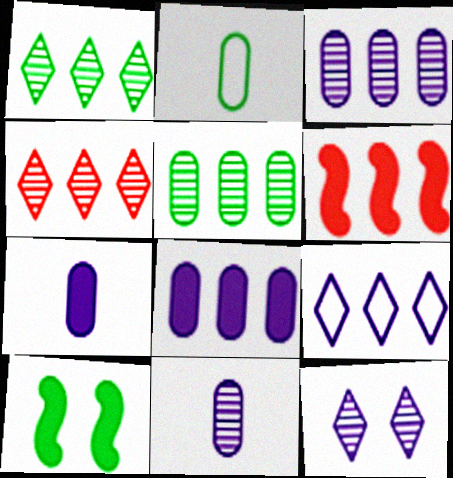[[1, 2, 10], 
[2, 6, 12], 
[5, 6, 9]]